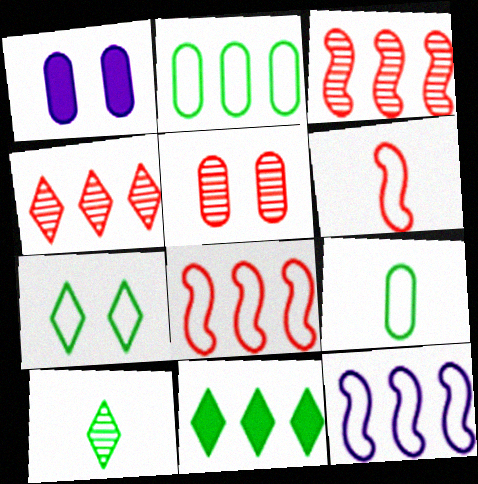[[1, 8, 10], 
[7, 10, 11]]